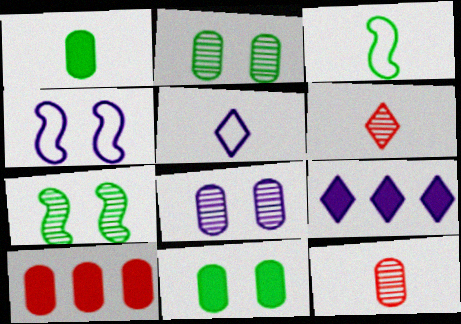[[5, 7, 10]]